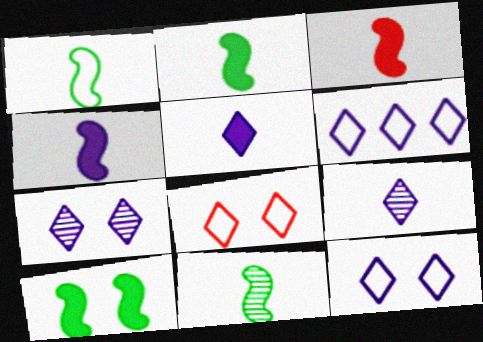[[1, 2, 11], 
[2, 3, 4], 
[5, 6, 7]]